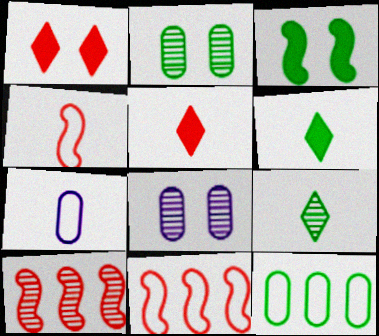[[3, 9, 12], 
[6, 8, 11], 
[8, 9, 10]]